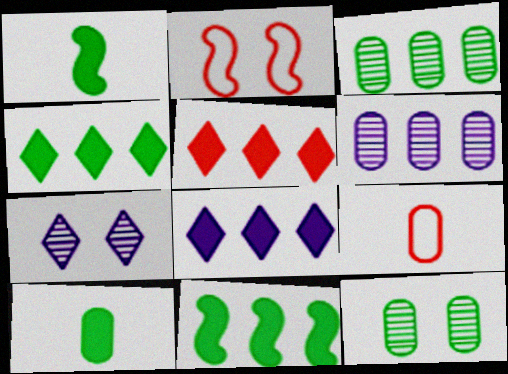[[4, 5, 8], 
[7, 9, 11]]